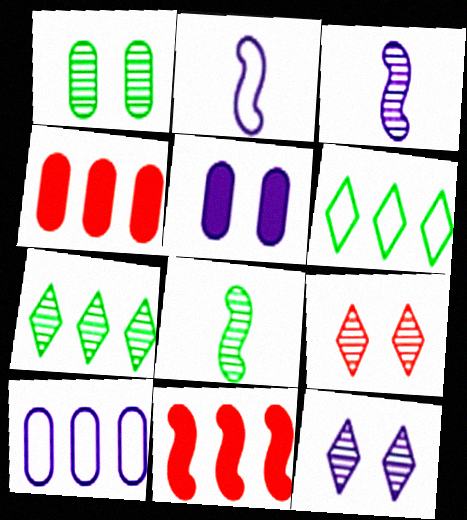[[1, 7, 8], 
[7, 10, 11]]